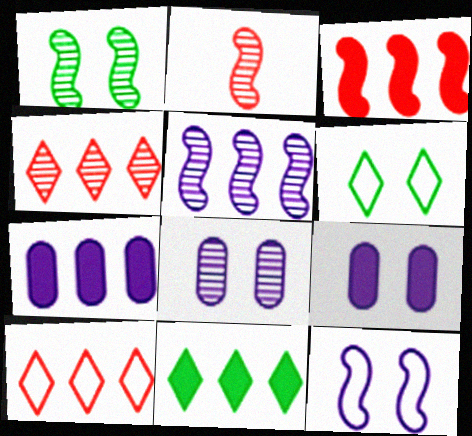[[1, 2, 5], 
[2, 6, 7], 
[3, 7, 11]]